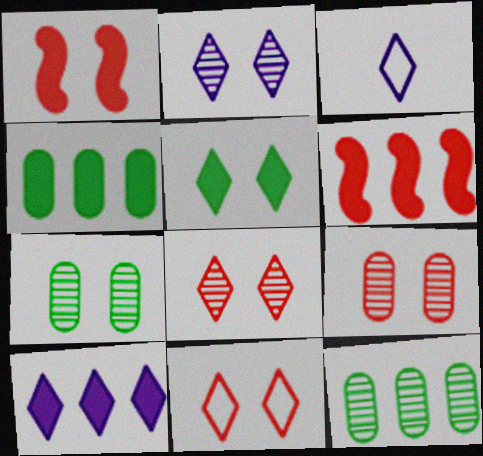[[1, 3, 12], 
[1, 9, 11], 
[2, 3, 10], 
[2, 5, 11], 
[3, 6, 7], 
[4, 6, 10]]